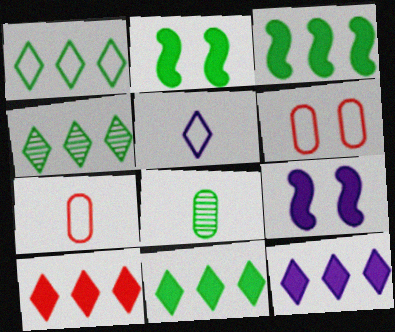[[1, 2, 8], 
[1, 4, 11], 
[4, 7, 9], 
[10, 11, 12]]